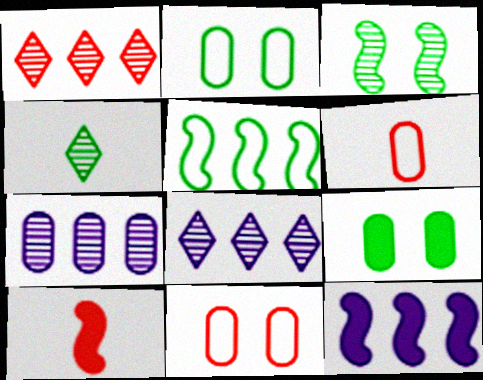[[1, 10, 11], 
[2, 8, 10], 
[4, 5, 9], 
[4, 11, 12], 
[6, 7, 9]]